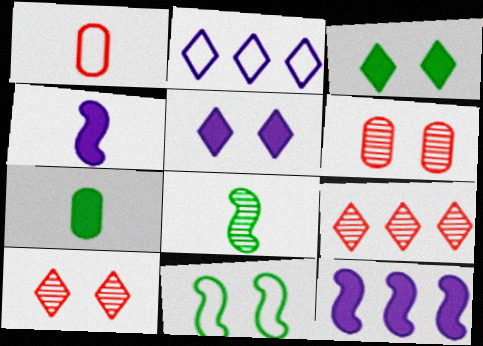[[1, 2, 11], 
[5, 6, 11]]